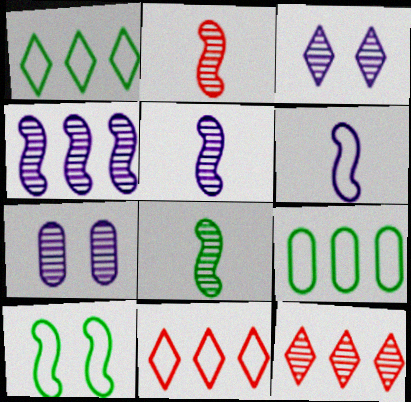[[2, 5, 8], 
[7, 8, 12]]